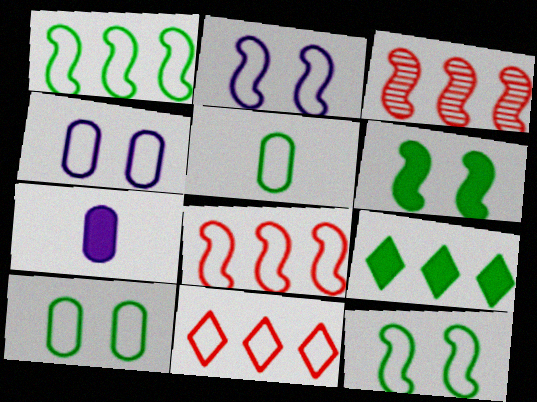[[2, 5, 11]]